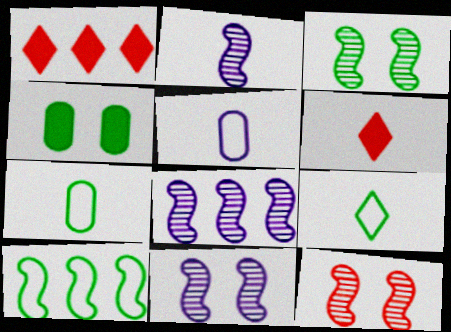[[1, 3, 5], 
[1, 7, 11], 
[2, 6, 7], 
[2, 8, 11], 
[3, 11, 12]]